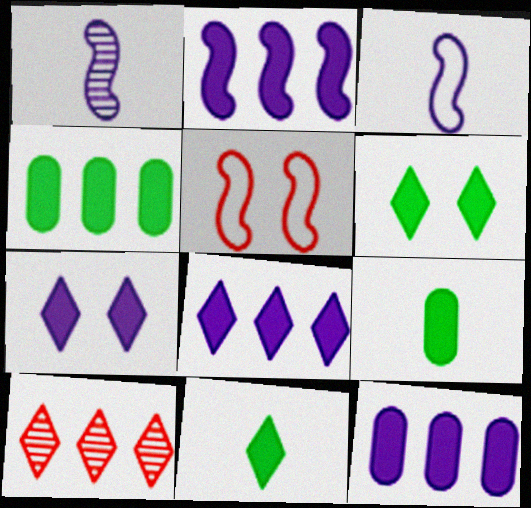[[2, 8, 12]]